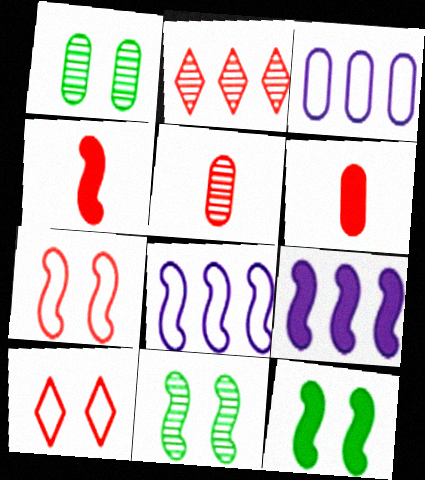[[1, 3, 6], 
[2, 6, 7], 
[4, 8, 11], 
[4, 9, 12]]